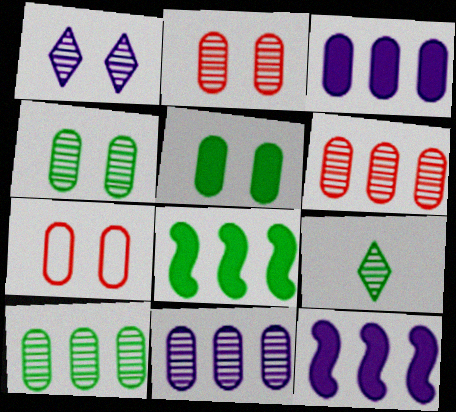[[6, 10, 11], 
[7, 9, 12]]